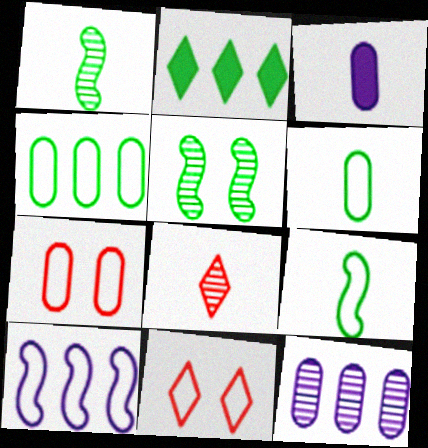[[2, 5, 6], 
[3, 8, 9], 
[5, 8, 12], 
[6, 10, 11]]